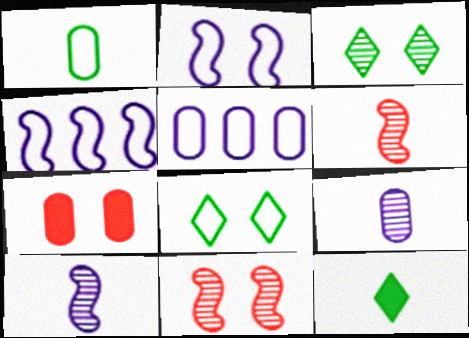[[2, 3, 7], 
[5, 11, 12]]